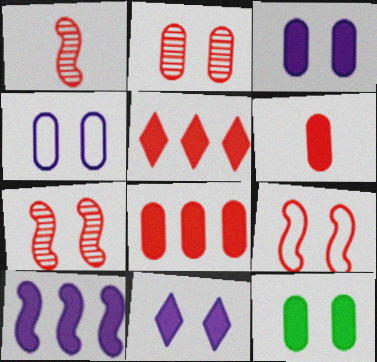[[2, 4, 12]]